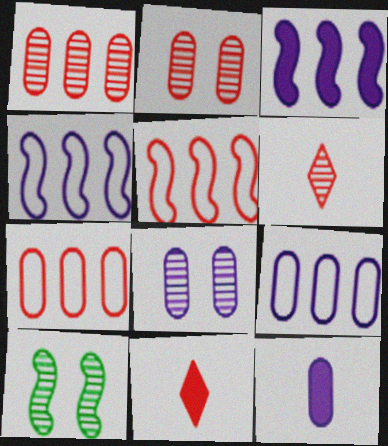[[2, 5, 11], 
[8, 9, 12], 
[9, 10, 11]]